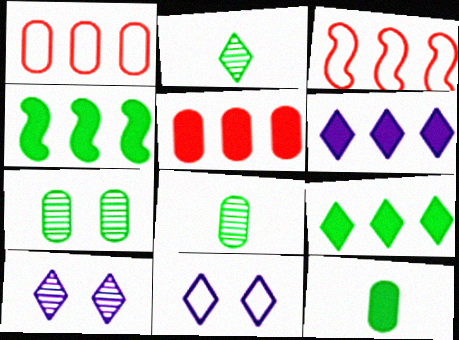[[3, 10, 12], 
[4, 5, 6]]